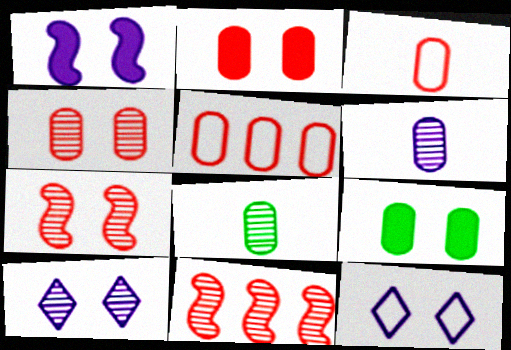[[5, 6, 9], 
[7, 9, 12], 
[8, 10, 11]]